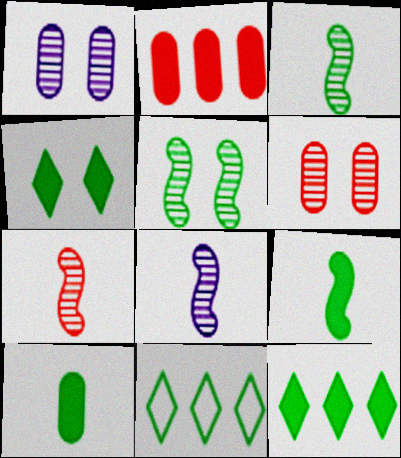[[3, 7, 8], 
[5, 10, 11]]